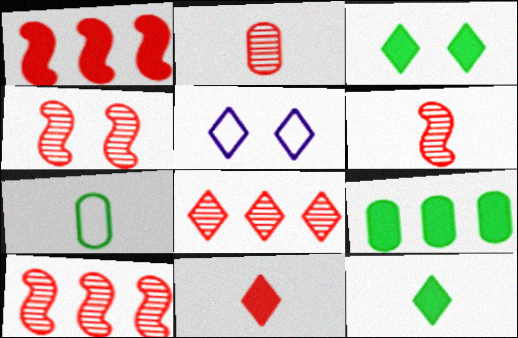[[2, 4, 8], 
[4, 6, 10], 
[5, 6, 9], 
[5, 8, 12]]